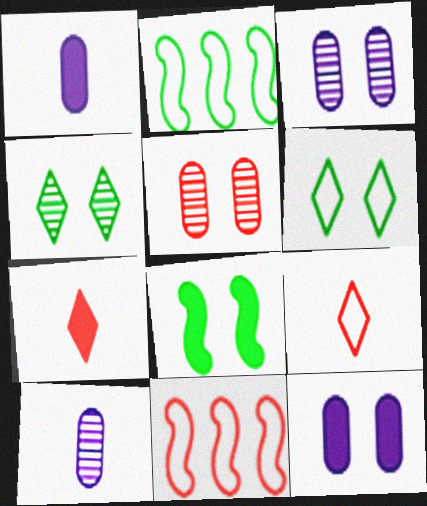[[1, 4, 11], 
[2, 3, 7], 
[5, 7, 11]]